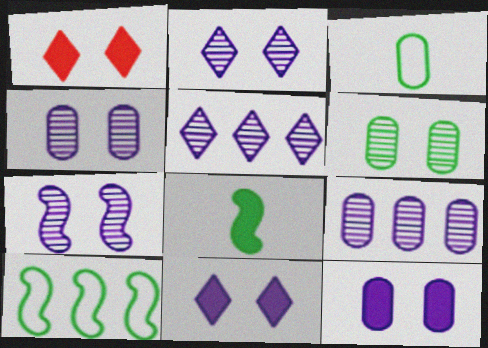[[2, 4, 7]]